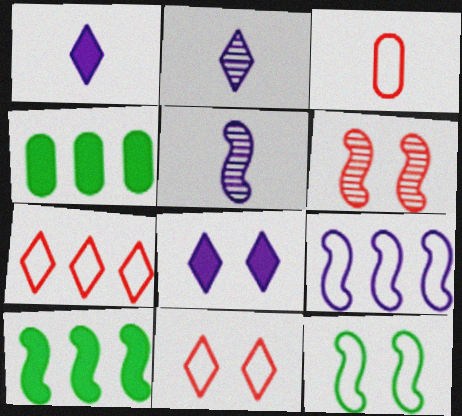[[4, 5, 11]]